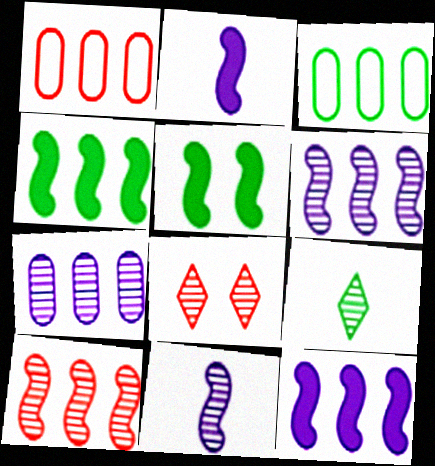[[2, 3, 8], 
[3, 5, 9]]